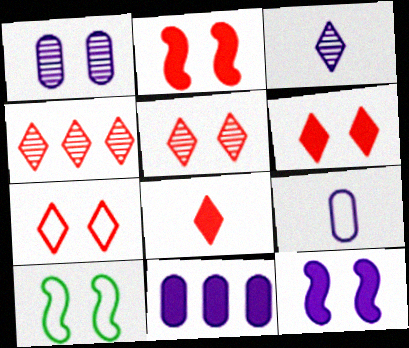[[1, 6, 10], 
[1, 9, 11], 
[4, 7, 8], 
[5, 6, 7]]